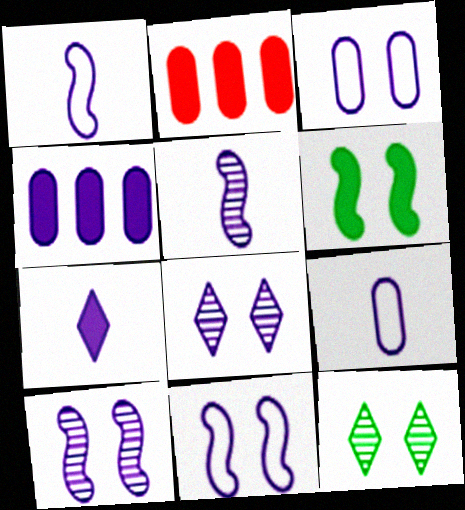[[1, 2, 12], 
[1, 4, 8], 
[2, 6, 7], 
[5, 7, 9]]